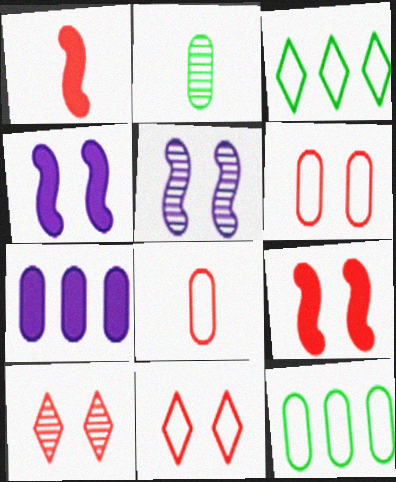[[2, 6, 7], 
[6, 9, 10]]